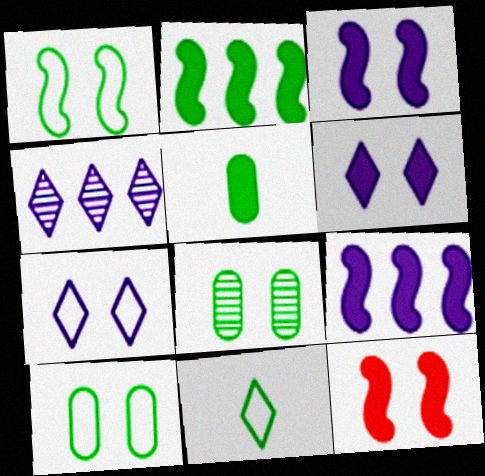[[2, 8, 11], 
[7, 8, 12]]